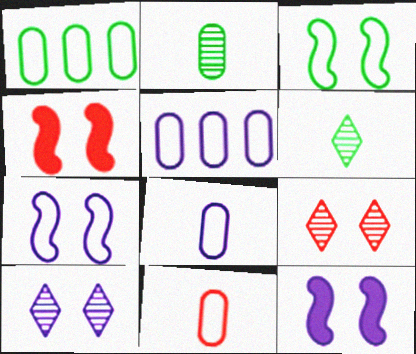[[4, 5, 6]]